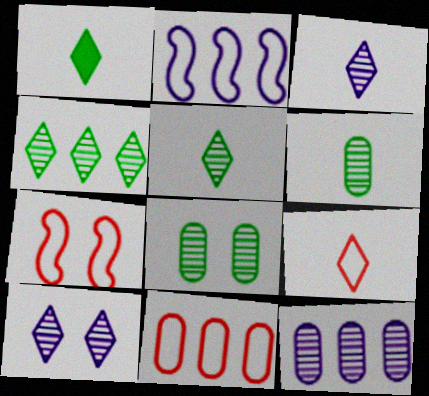[[1, 3, 9], 
[1, 7, 12], 
[7, 9, 11]]